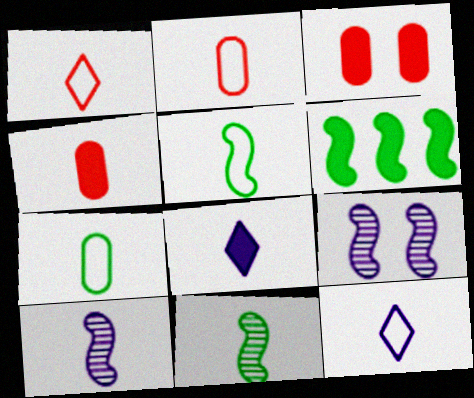[[2, 5, 12], 
[2, 8, 11], 
[3, 6, 8], 
[4, 11, 12]]